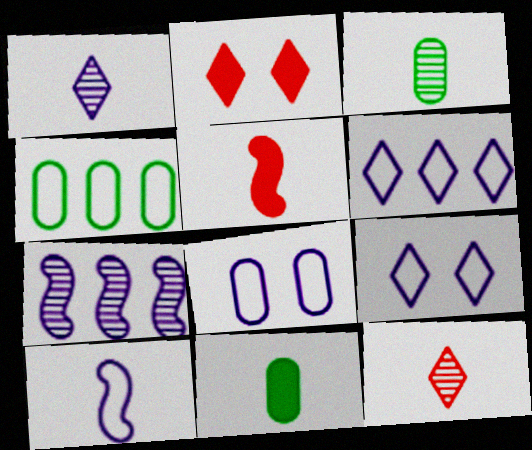[[6, 8, 10], 
[10, 11, 12]]